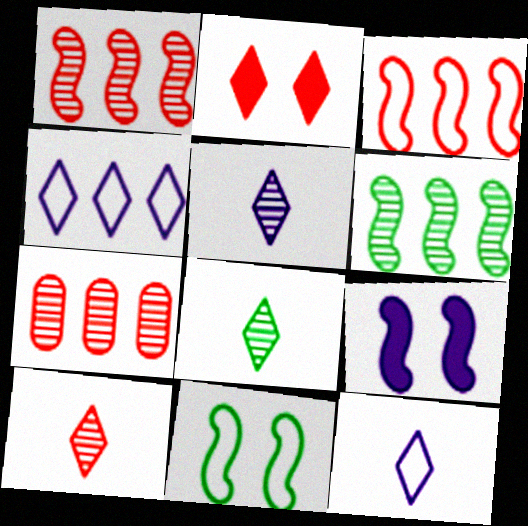[[2, 4, 8], 
[5, 8, 10]]